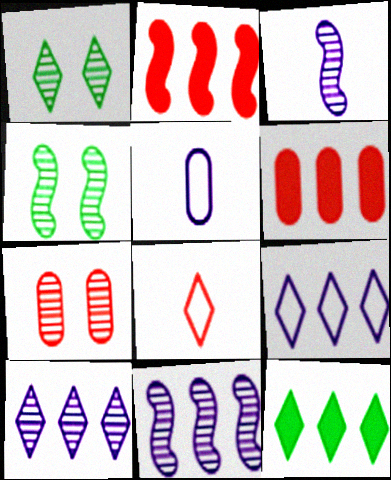[[1, 2, 5], 
[2, 7, 8]]